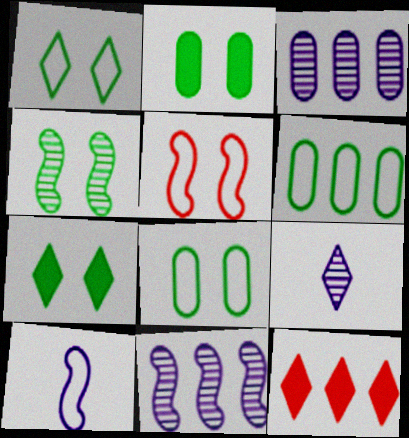[[1, 2, 4], 
[1, 9, 12], 
[4, 7, 8], 
[6, 11, 12]]